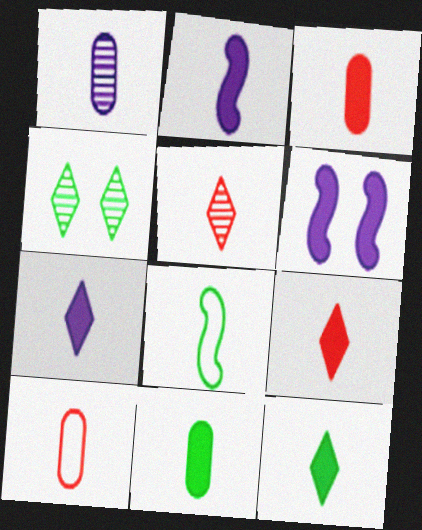[[1, 8, 9], 
[1, 10, 11], 
[2, 3, 12], 
[2, 9, 11], 
[7, 9, 12]]